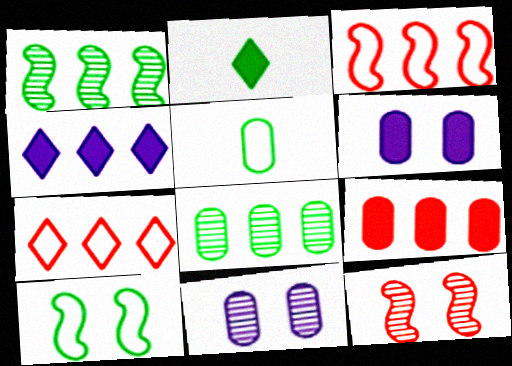[[2, 3, 11], 
[2, 8, 10], 
[3, 4, 8], 
[4, 5, 12], 
[5, 9, 11]]